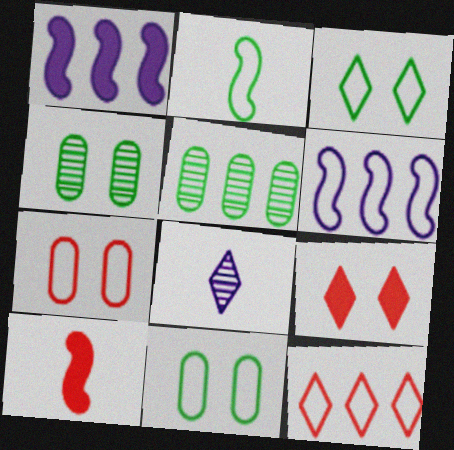[[1, 5, 12]]